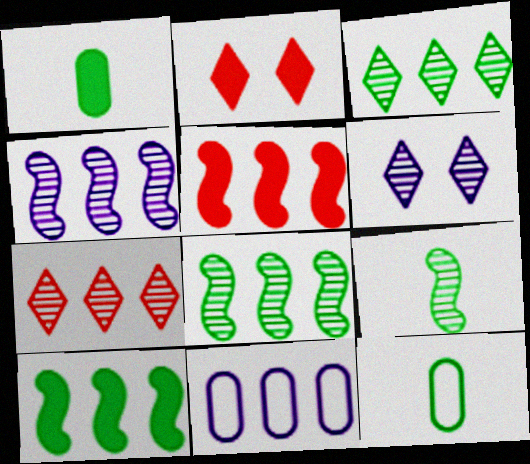[[2, 4, 12], 
[2, 9, 11], 
[3, 5, 11], 
[5, 6, 12], 
[7, 10, 11]]